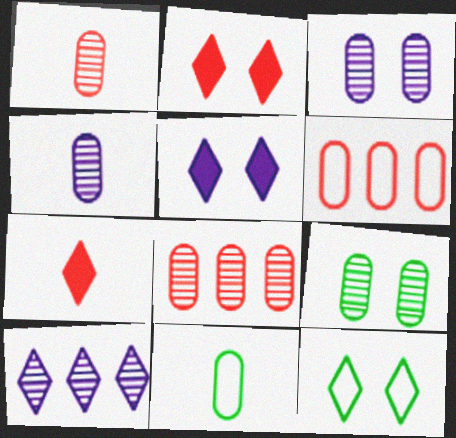[[4, 8, 9], 
[7, 10, 12]]